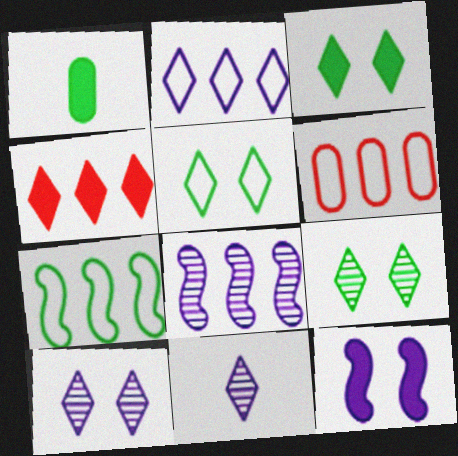[[1, 4, 12], 
[1, 7, 9], 
[2, 6, 7], 
[3, 5, 9], 
[4, 5, 11]]